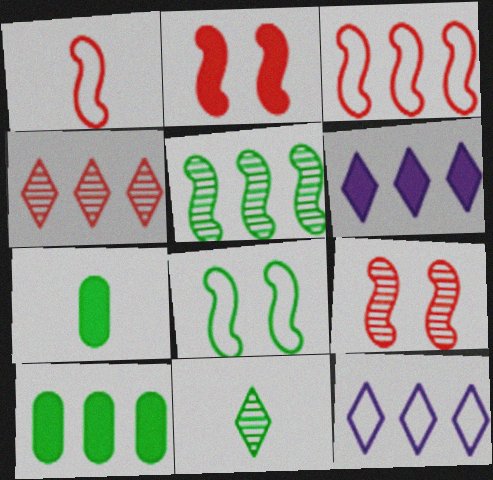[[2, 6, 7], 
[7, 9, 12], 
[8, 10, 11]]